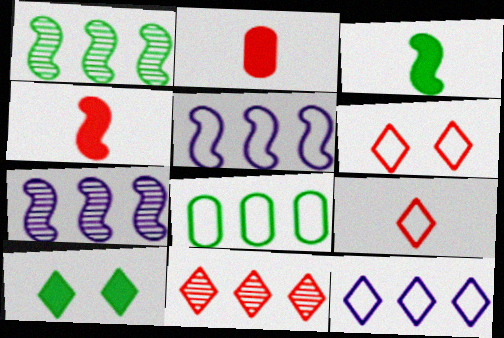[]